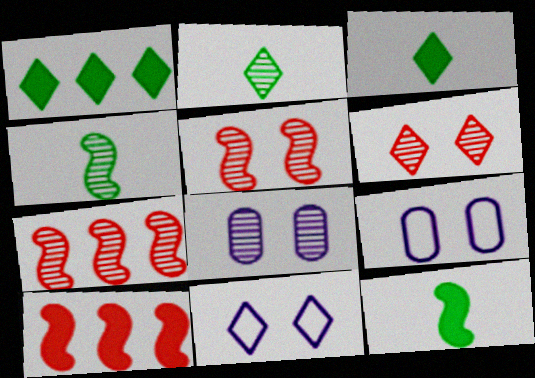[[2, 7, 8], 
[2, 9, 10], 
[3, 7, 9]]